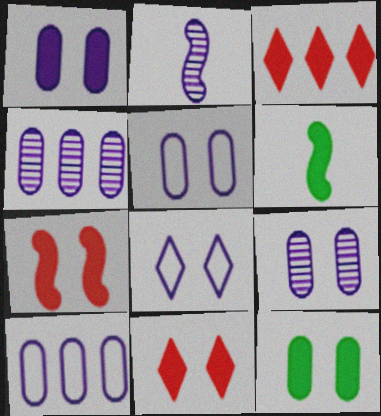[[1, 3, 6], 
[1, 5, 9]]